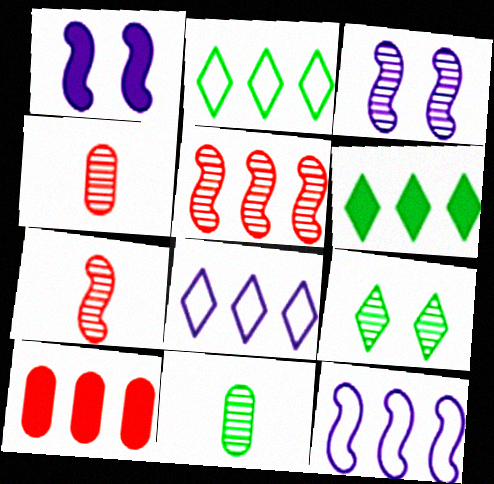[[1, 2, 4]]